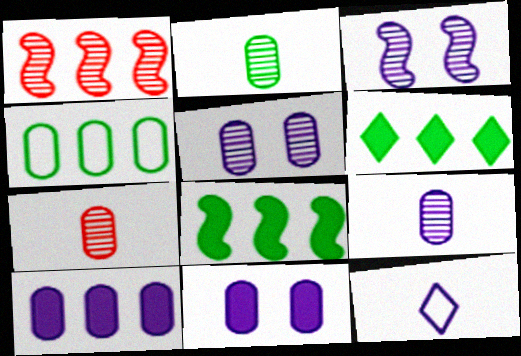[[2, 7, 9], 
[3, 10, 12], 
[4, 7, 11]]